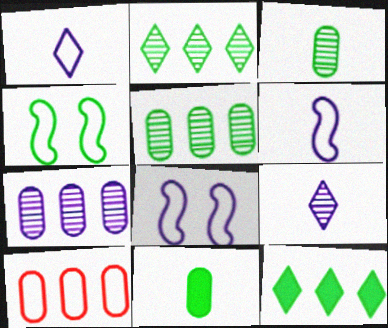[[1, 4, 10], 
[2, 4, 11], 
[3, 4, 12]]